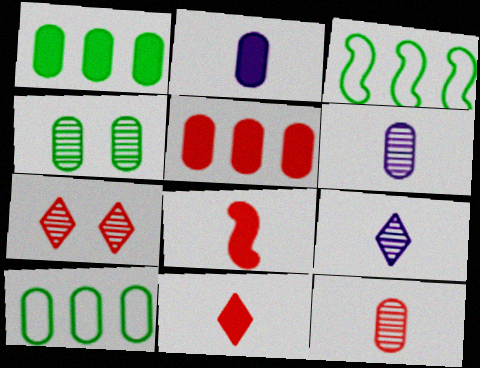[[2, 3, 7]]